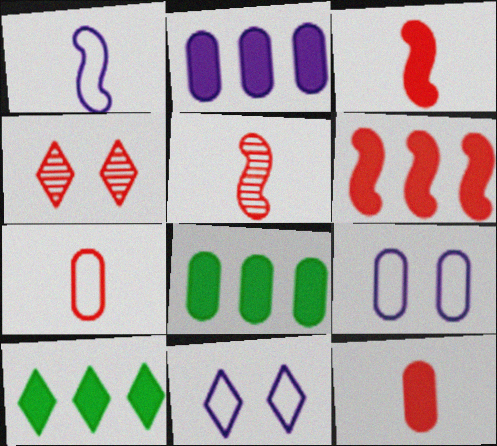[[1, 4, 8], 
[2, 6, 10], 
[4, 6, 7], 
[5, 8, 11], 
[5, 9, 10]]